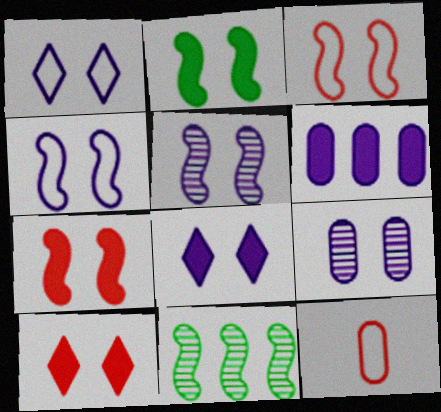[[2, 3, 5], 
[4, 8, 9], 
[8, 11, 12]]